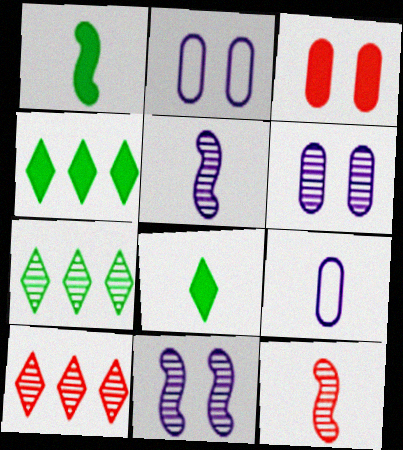[[1, 2, 10], 
[2, 4, 12], 
[6, 7, 12], 
[8, 9, 12]]